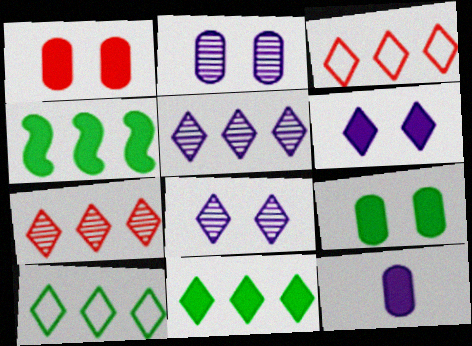[[3, 5, 11]]